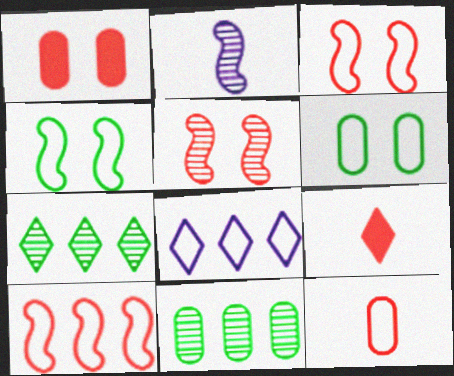[[4, 8, 12]]